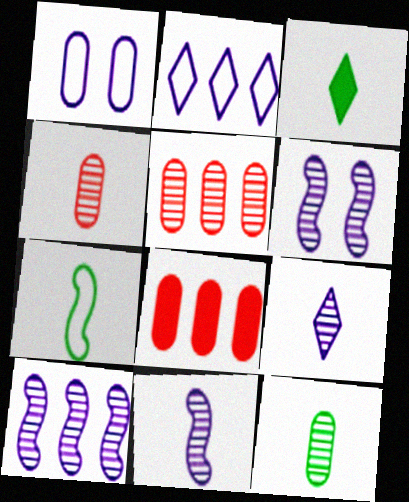[[1, 8, 12], 
[3, 7, 12], 
[6, 10, 11]]